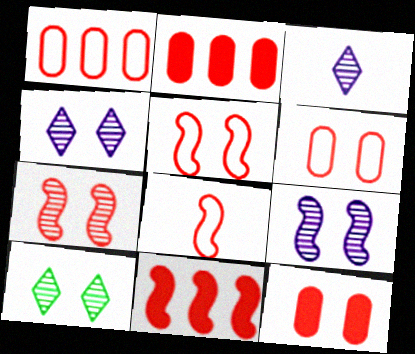[[7, 8, 11]]